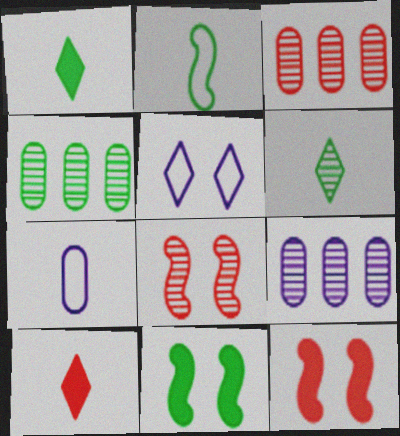[[3, 4, 9], 
[6, 8, 9]]